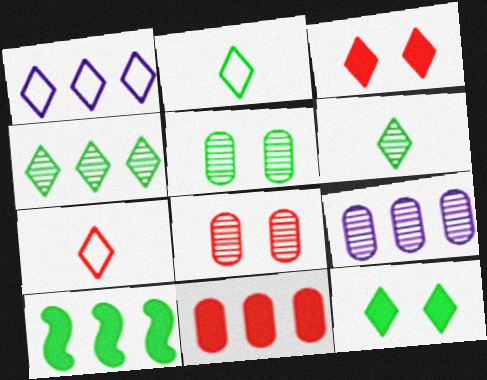[[1, 3, 6], 
[2, 4, 12], 
[2, 5, 10]]